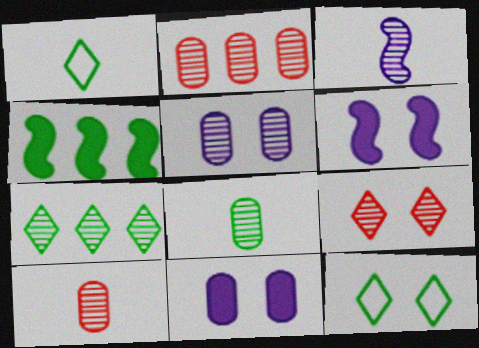[[1, 2, 6], 
[2, 5, 8], 
[4, 8, 12]]